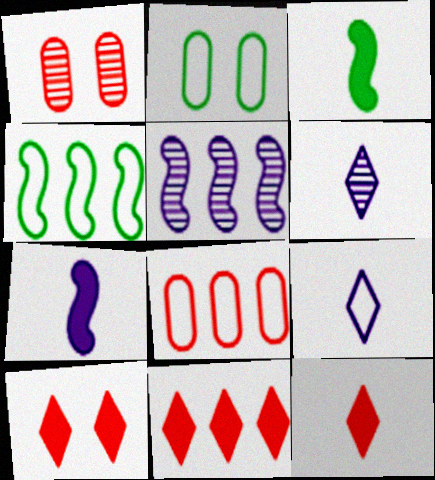[[2, 5, 12], 
[10, 11, 12]]